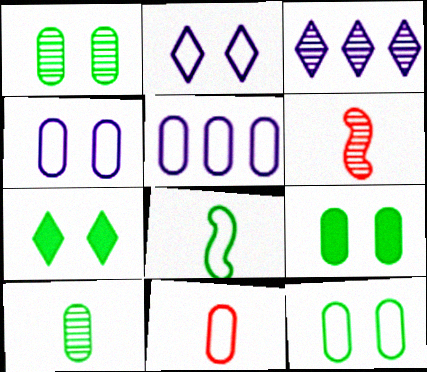[[1, 3, 6], 
[1, 9, 12], 
[5, 6, 7], 
[5, 11, 12]]